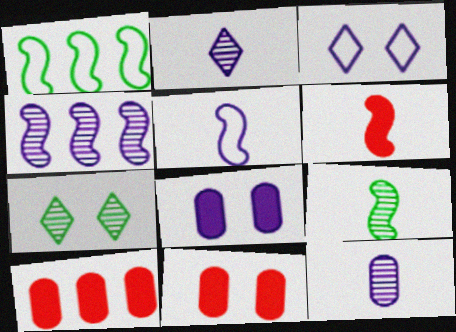[[1, 2, 11], 
[3, 9, 10], 
[5, 6, 9], 
[5, 7, 10]]